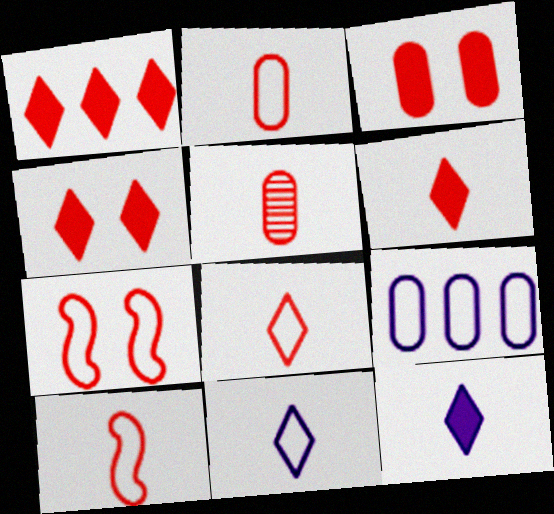[[1, 4, 6], 
[1, 5, 7], 
[2, 8, 10], 
[5, 6, 10]]